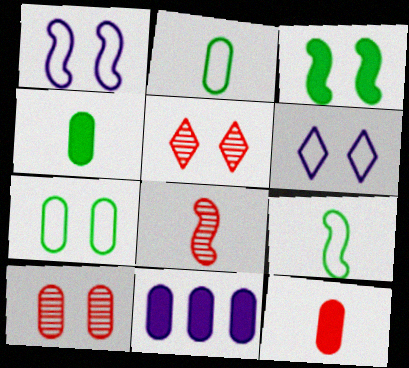[[2, 10, 11], 
[3, 6, 10], 
[5, 9, 11]]